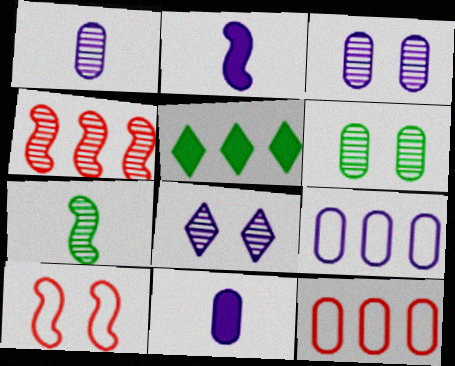[[1, 5, 10], 
[2, 8, 9], 
[3, 9, 11], 
[4, 5, 9], 
[6, 11, 12]]